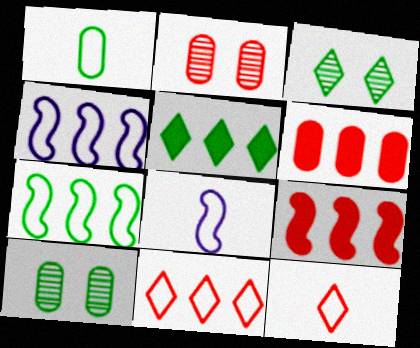[[1, 8, 12], 
[2, 5, 8], 
[2, 9, 12], 
[3, 6, 8]]